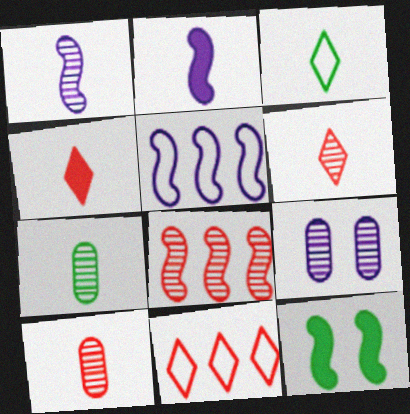[[1, 6, 7], 
[2, 3, 10]]